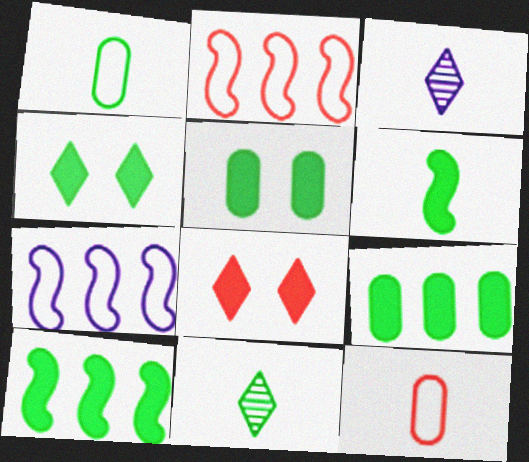[[1, 6, 11], 
[2, 3, 5], 
[3, 6, 12], 
[4, 6, 9]]